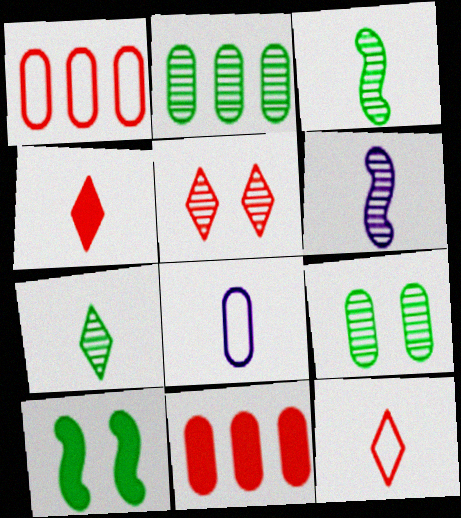[[2, 5, 6], 
[3, 4, 8], 
[8, 9, 11]]